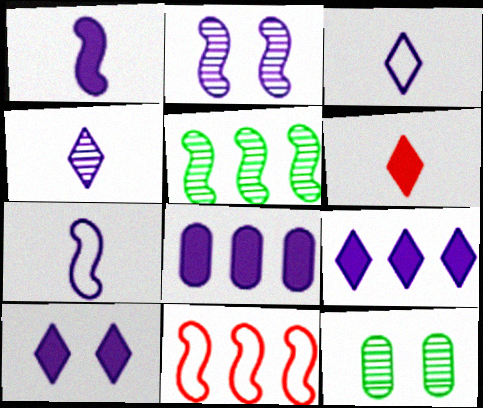[[1, 8, 10], 
[2, 3, 8]]